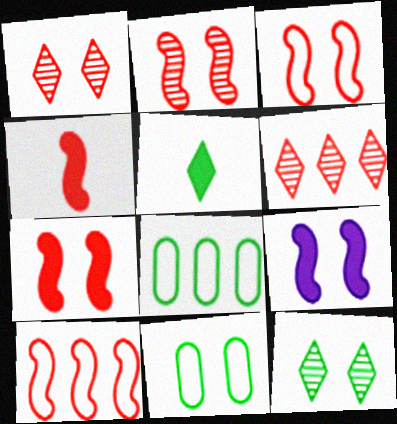[[1, 9, 11], 
[2, 3, 7], 
[2, 4, 10]]